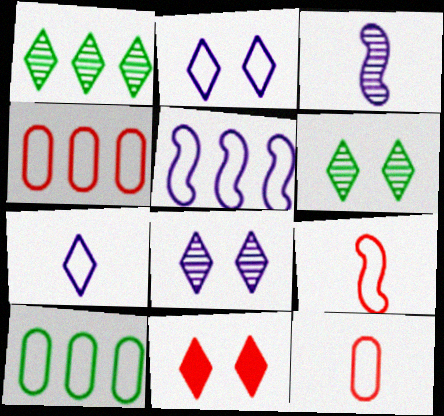[[1, 7, 11], 
[2, 6, 11], 
[2, 9, 10], 
[3, 10, 11]]